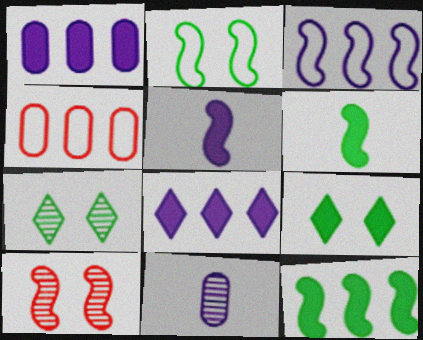[[3, 6, 10], 
[4, 5, 7]]